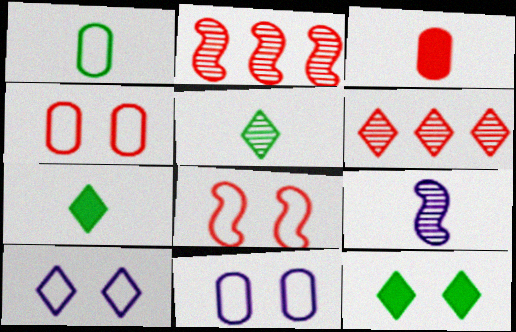[[2, 7, 11], 
[3, 6, 8], 
[6, 7, 10]]